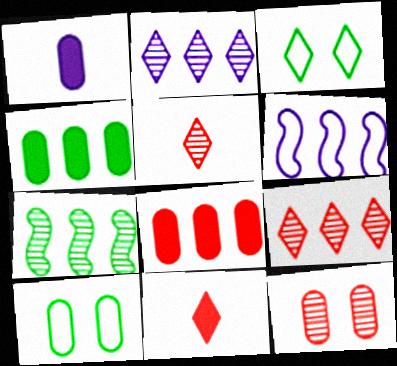[[2, 3, 11], 
[4, 6, 9]]